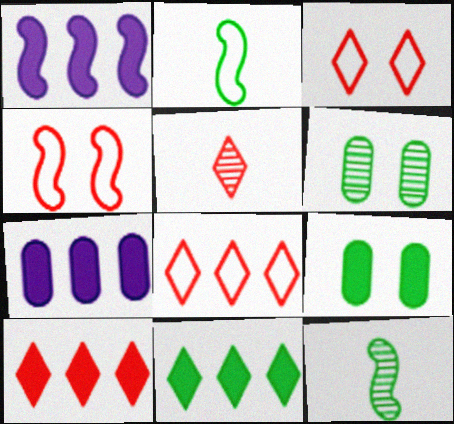[[1, 4, 12], 
[2, 6, 11], 
[3, 5, 10], 
[3, 7, 12]]